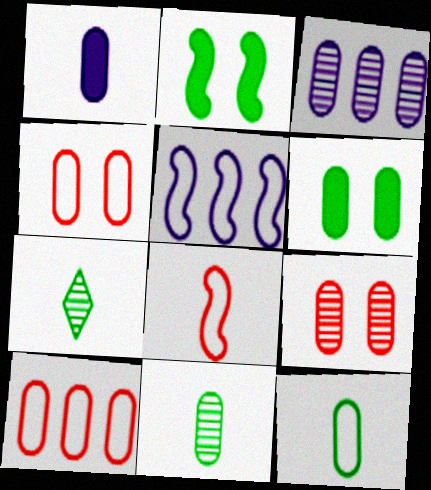[[1, 7, 8], 
[3, 9, 11]]